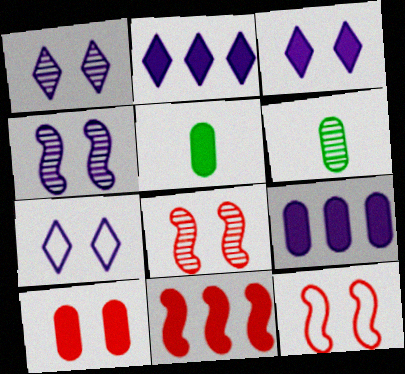[[1, 3, 7], 
[2, 6, 12], 
[3, 5, 11], 
[5, 9, 10], 
[6, 7, 11]]